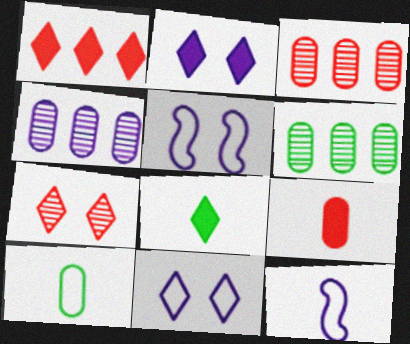[[1, 2, 8], 
[2, 4, 12], 
[3, 4, 6], 
[3, 5, 8]]